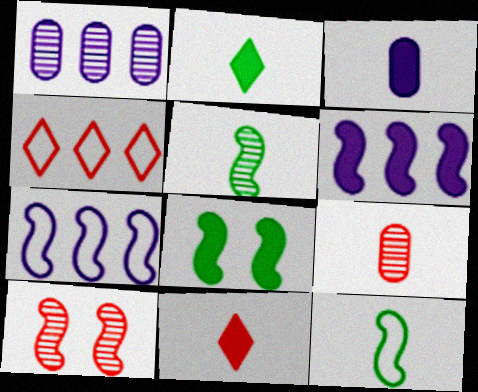[[6, 10, 12]]